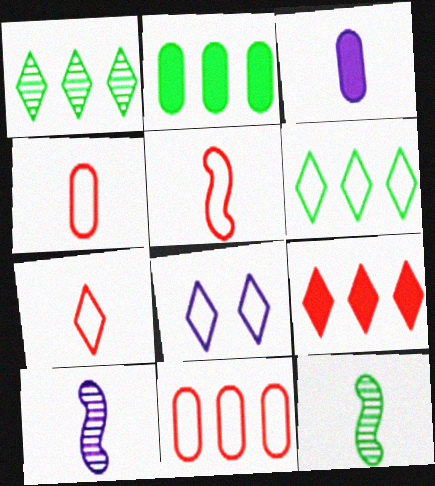[[3, 7, 12], 
[4, 5, 7], 
[6, 7, 8]]